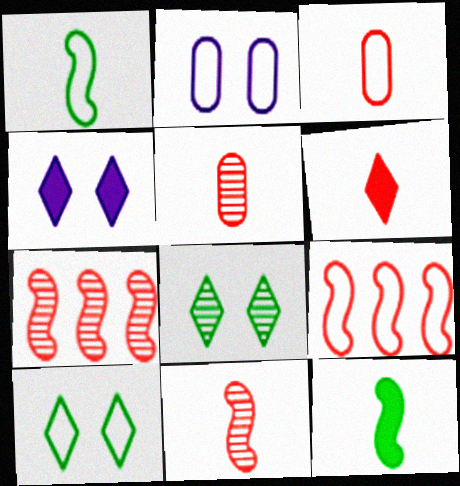[[3, 6, 11]]